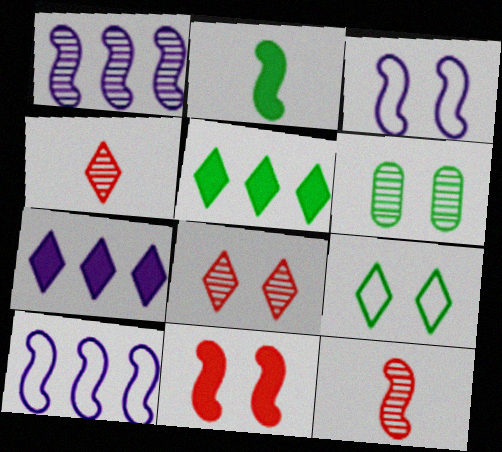[[1, 4, 6], 
[4, 7, 9]]